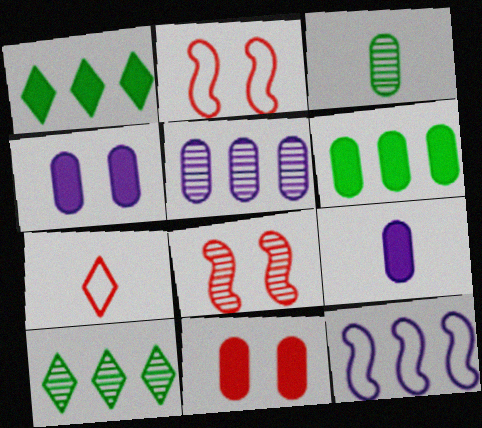[[2, 9, 10], 
[6, 9, 11]]